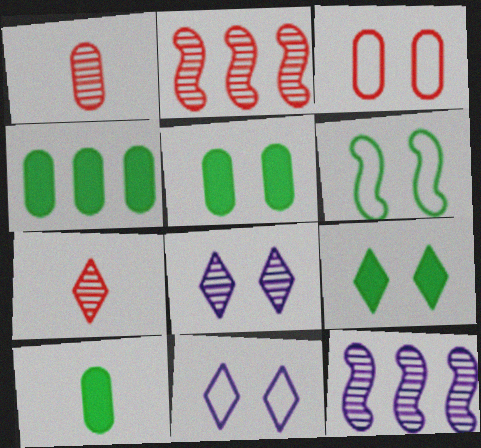[[2, 10, 11], 
[3, 6, 11], 
[4, 5, 10]]